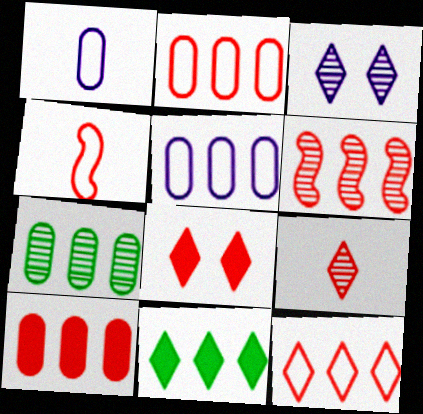[[5, 6, 11], 
[5, 7, 10], 
[6, 10, 12], 
[8, 9, 12]]